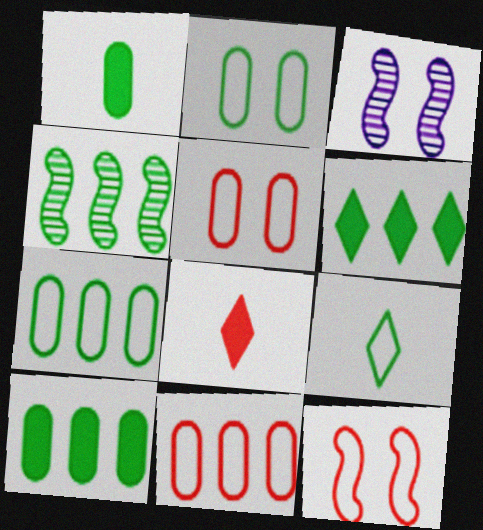[[3, 7, 8], 
[4, 6, 7]]